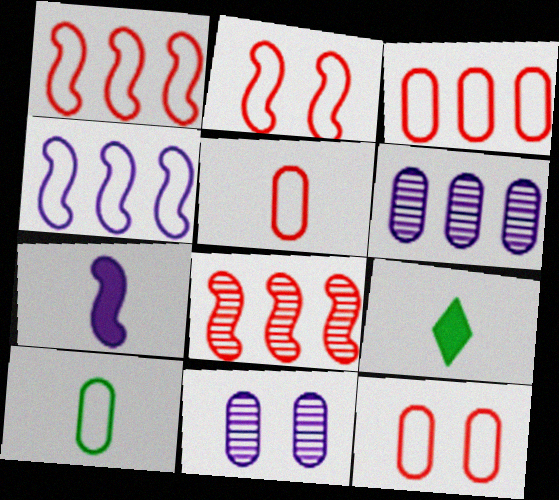[[1, 9, 11], 
[2, 6, 9], 
[3, 5, 12]]